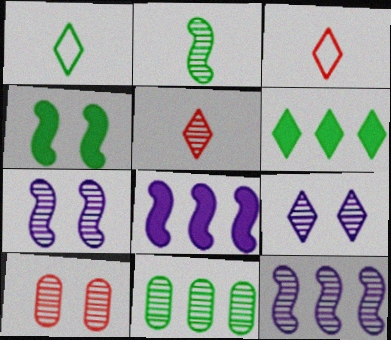[[1, 4, 11], 
[1, 8, 10], 
[3, 6, 9], 
[5, 7, 11]]